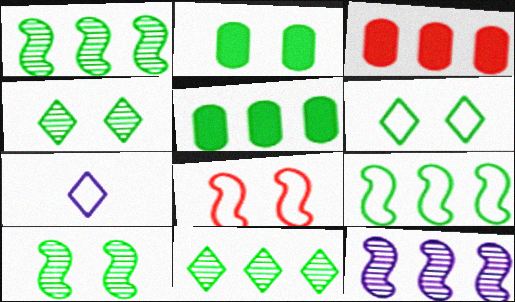[[2, 6, 10], 
[3, 7, 10], 
[5, 9, 11]]